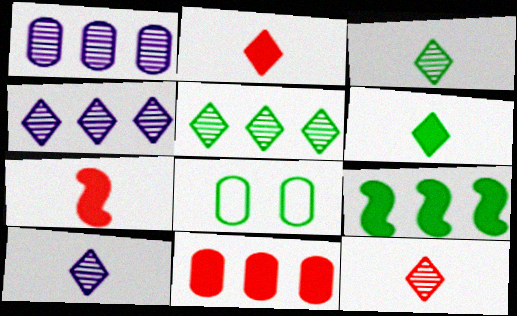[[3, 8, 9], 
[3, 10, 12], 
[4, 7, 8]]